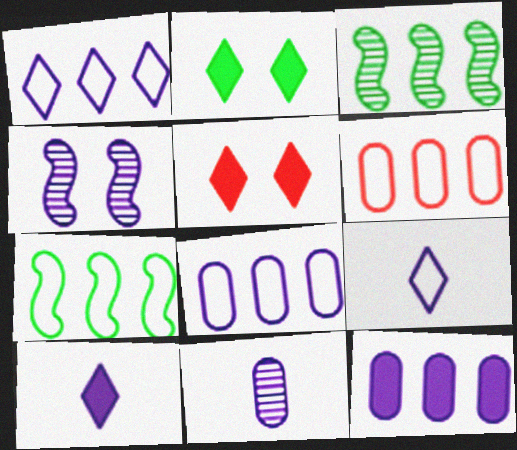[[1, 6, 7], 
[4, 8, 10], 
[4, 9, 12], 
[5, 7, 11]]